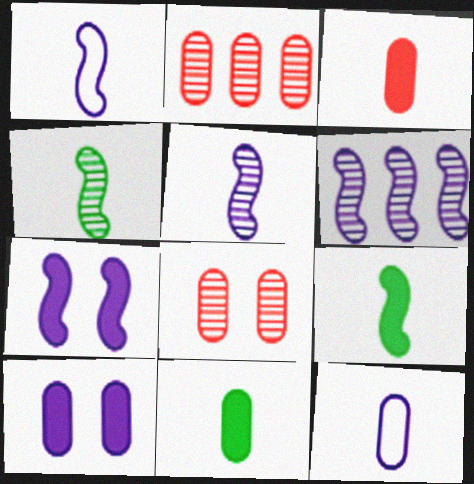[[1, 6, 7]]